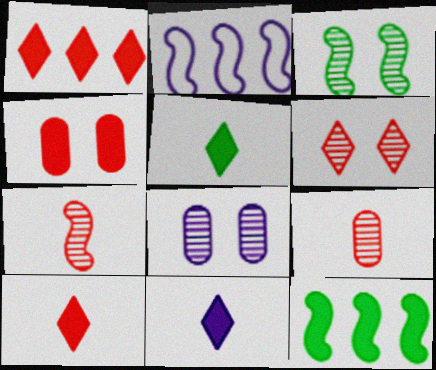[[2, 8, 11], 
[3, 6, 8], 
[4, 11, 12], 
[5, 10, 11]]